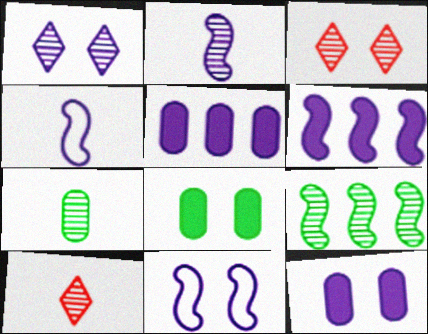[[1, 4, 5], 
[1, 11, 12], 
[2, 6, 11], 
[2, 7, 10], 
[3, 8, 11]]